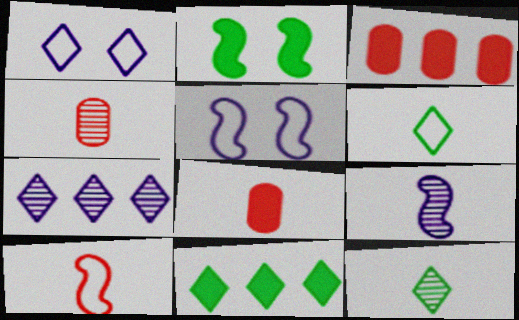[[3, 5, 12], 
[4, 5, 11], 
[4, 9, 12], 
[6, 8, 9]]